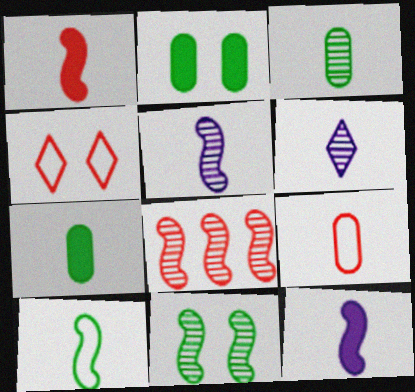[[1, 5, 10], 
[5, 8, 11]]